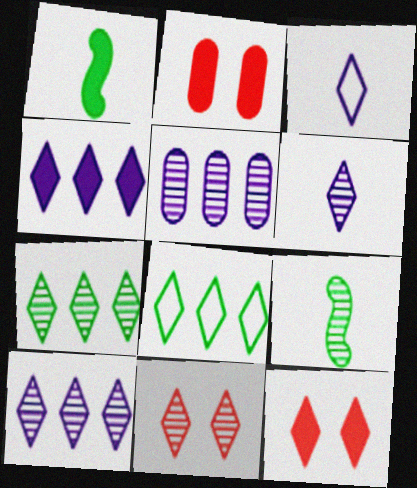[[1, 2, 4], 
[3, 7, 12], 
[5, 9, 11], 
[6, 7, 11], 
[6, 8, 12]]